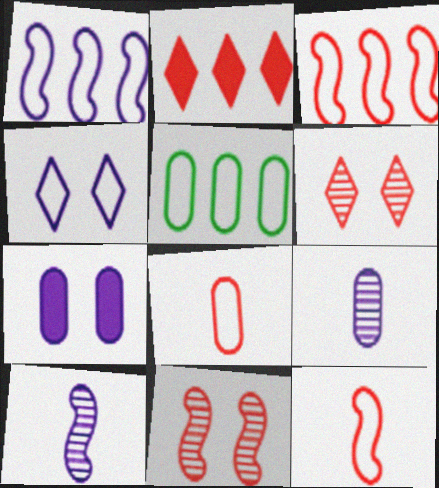[[2, 8, 11], 
[4, 5, 12]]